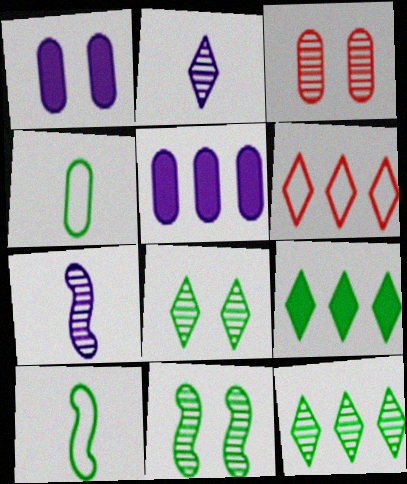[[3, 4, 5], 
[3, 7, 12], 
[4, 9, 11]]